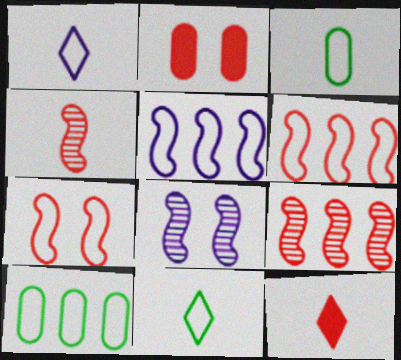[[1, 7, 10], 
[8, 10, 12]]